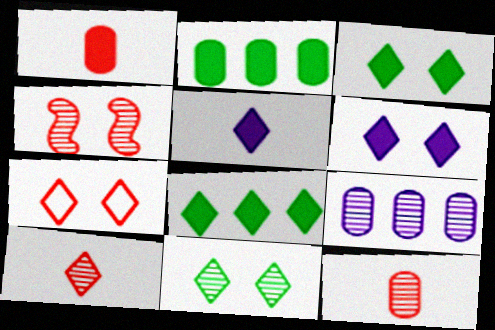[[6, 7, 11]]